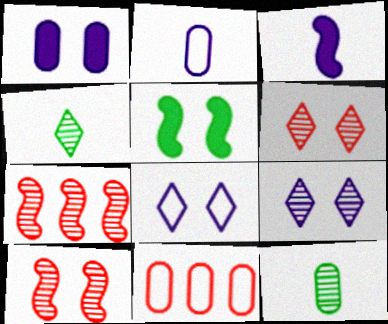[[1, 11, 12], 
[7, 9, 12]]